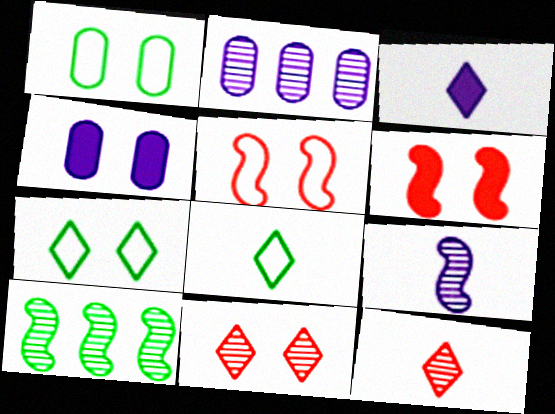[[2, 6, 8], 
[3, 8, 12]]